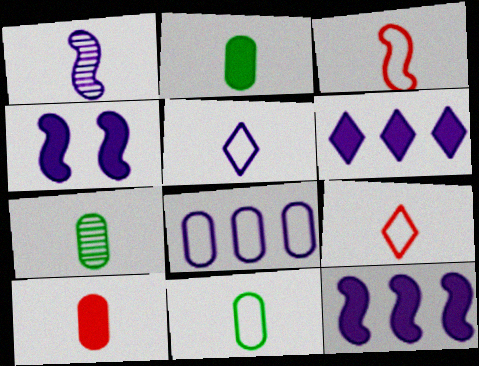[[1, 2, 9], 
[2, 7, 11], 
[3, 5, 11]]